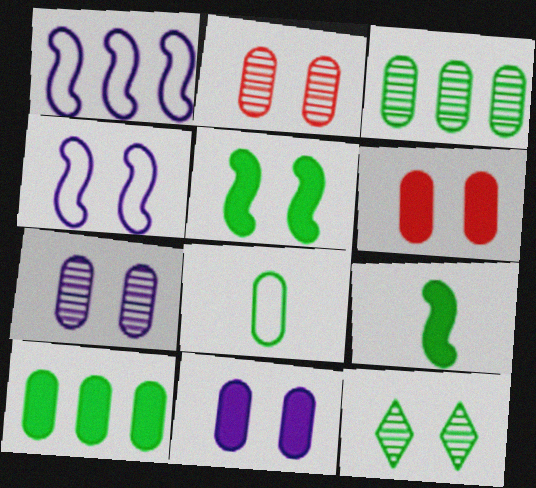[[4, 6, 12]]